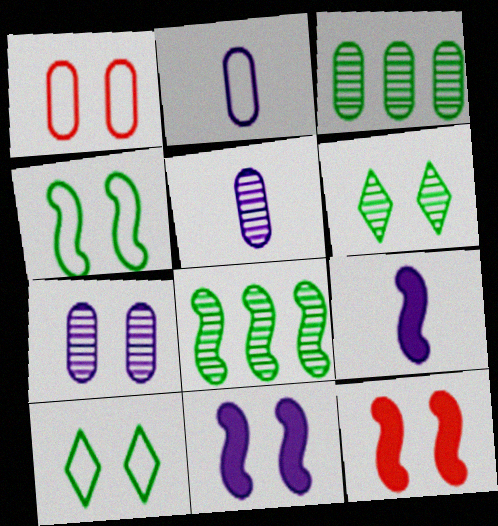[[1, 6, 11], 
[7, 10, 12]]